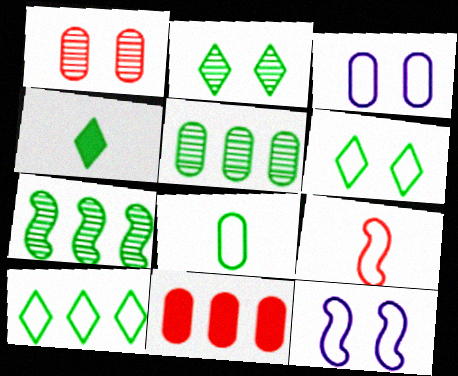[[2, 4, 10], 
[3, 9, 10]]